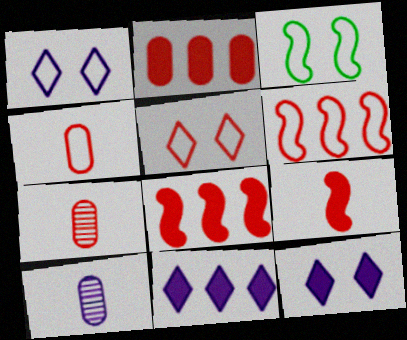[[3, 7, 11], 
[4, 5, 6], 
[5, 7, 8]]